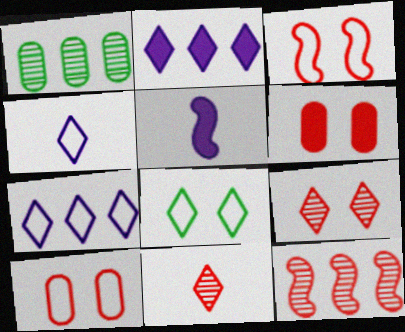[[2, 8, 11], 
[3, 6, 9]]